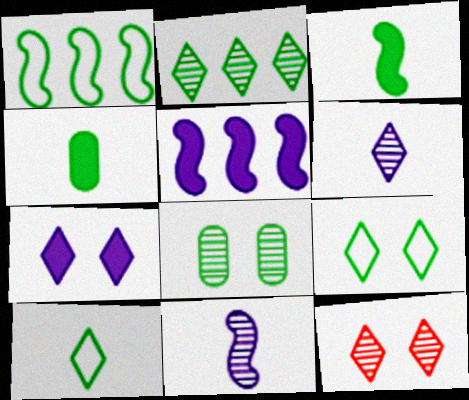[[2, 6, 12], 
[7, 9, 12]]